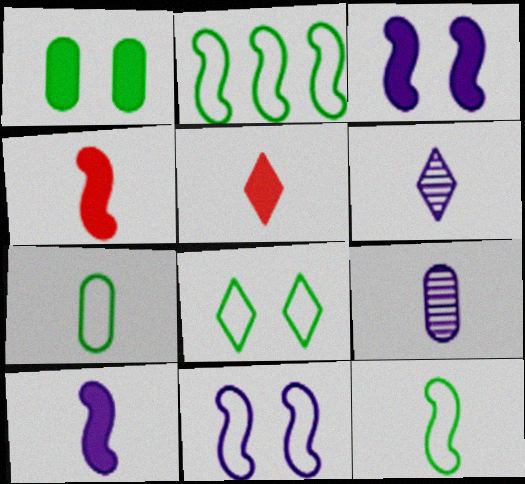[[2, 7, 8], 
[4, 6, 7], 
[5, 9, 12]]